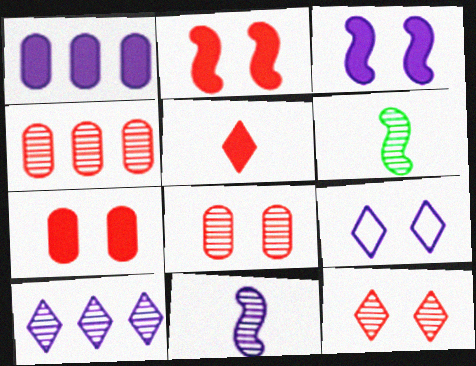[[1, 9, 11], 
[6, 8, 10]]